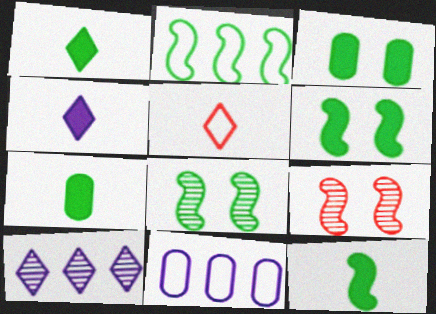[[1, 7, 12], 
[1, 9, 11], 
[2, 8, 12]]